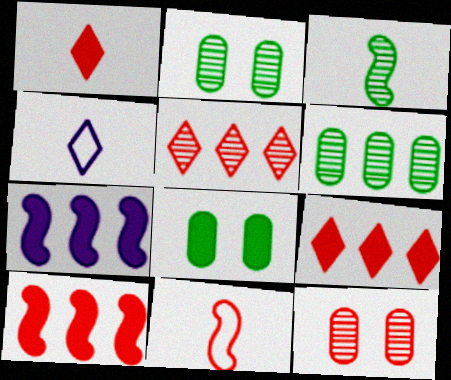[[1, 7, 8], 
[2, 4, 10], 
[9, 11, 12]]